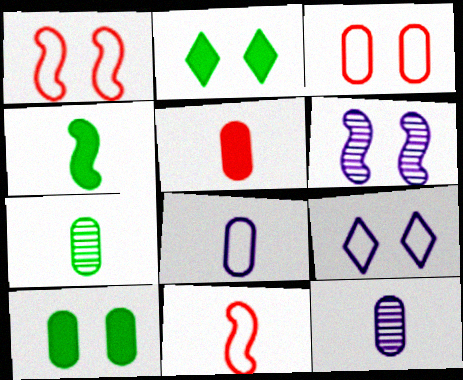[[2, 3, 6], 
[5, 7, 8]]